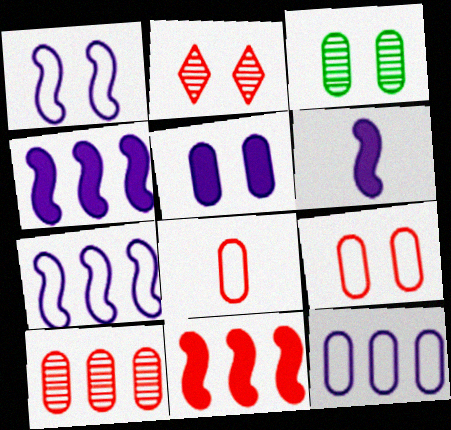[[2, 8, 11], 
[3, 5, 9]]